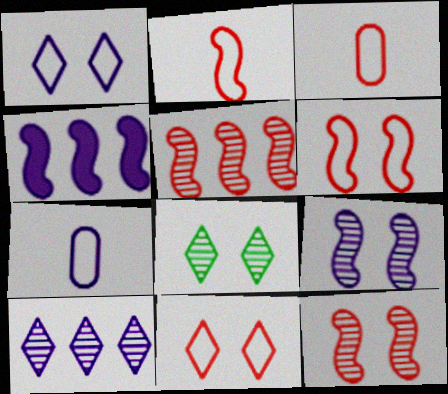[[3, 4, 8]]